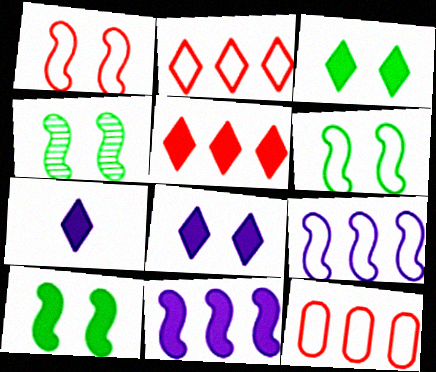[[3, 5, 7], 
[4, 6, 10], 
[4, 7, 12]]